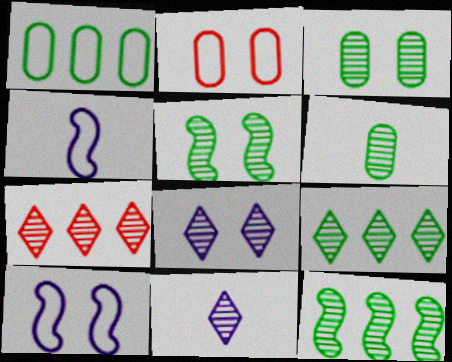[[5, 6, 9]]